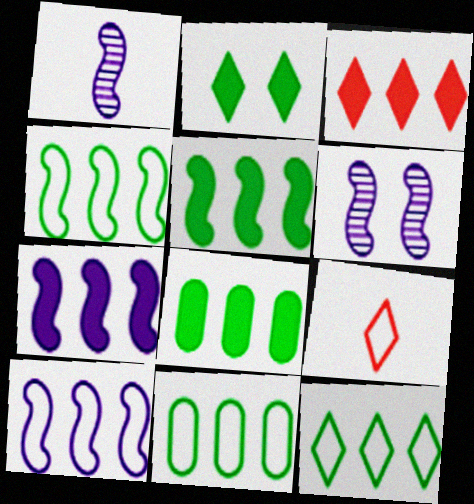[[3, 7, 8], 
[4, 11, 12], 
[6, 8, 9]]